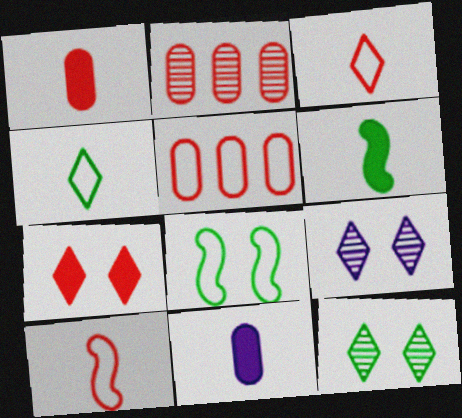[[2, 7, 10], 
[5, 6, 9]]